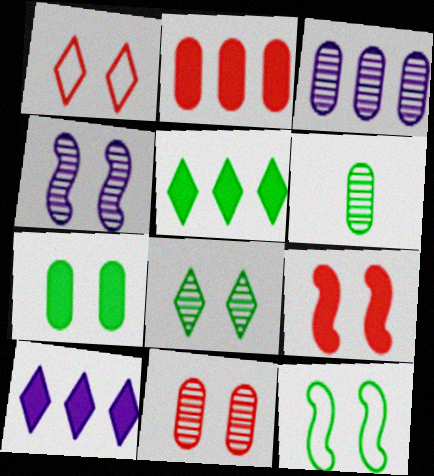[[1, 4, 7], 
[1, 9, 11], 
[3, 6, 11], 
[4, 8, 11], 
[4, 9, 12], 
[5, 6, 12], 
[7, 8, 12]]